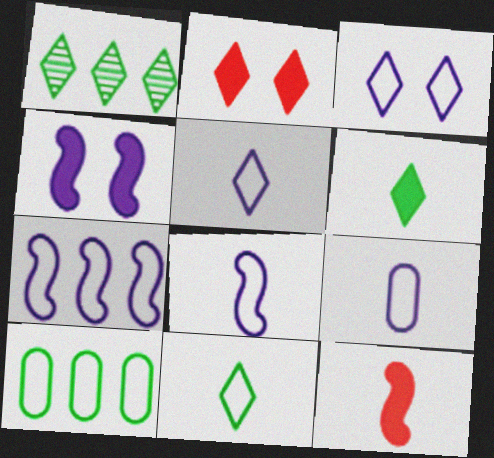[[1, 2, 5], 
[3, 7, 9], 
[5, 8, 9]]